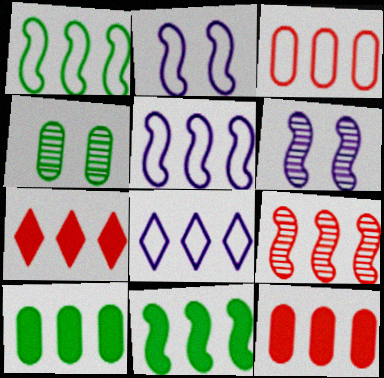[[1, 3, 8], 
[3, 7, 9], 
[5, 9, 11], 
[8, 9, 10]]